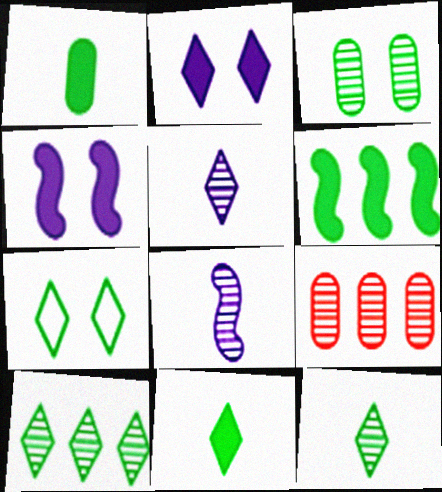[[7, 10, 11]]